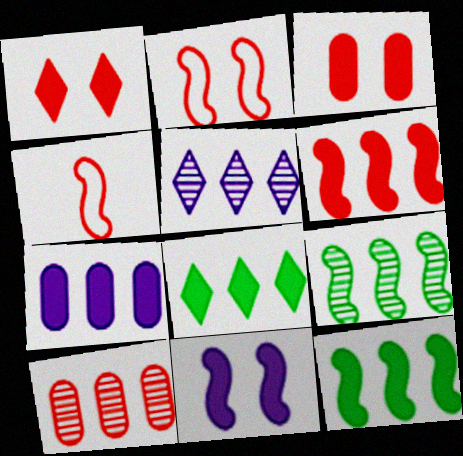[[1, 4, 10], 
[4, 9, 11], 
[5, 9, 10], 
[6, 7, 8]]